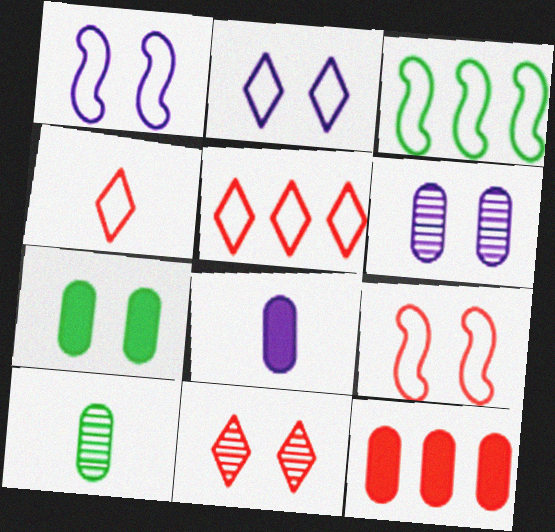[[1, 7, 11], 
[3, 8, 11], 
[7, 8, 12]]